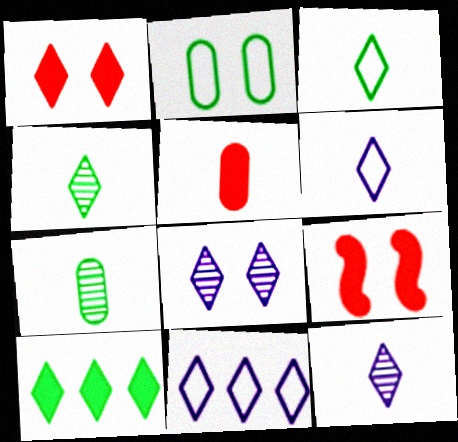[[1, 4, 11], 
[2, 8, 9], 
[7, 9, 11]]